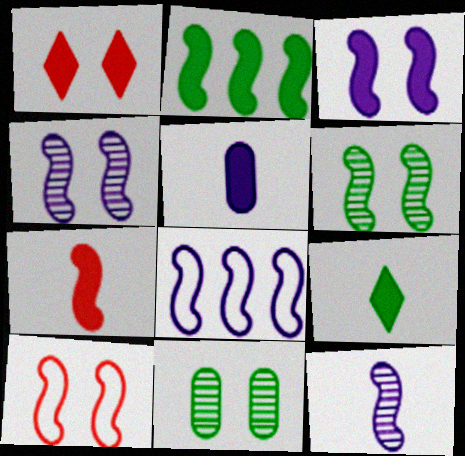[[1, 2, 5], 
[2, 3, 7], 
[2, 10, 12], 
[3, 6, 10], 
[3, 8, 12], 
[5, 7, 9], 
[6, 7, 8]]